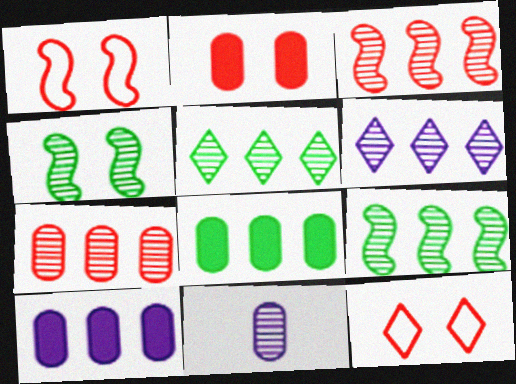[[6, 7, 9]]